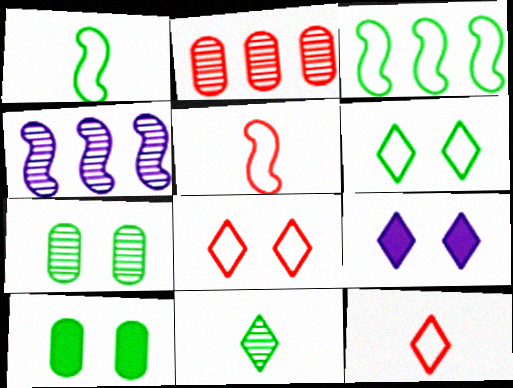[[1, 2, 9], 
[3, 10, 11], 
[4, 10, 12]]